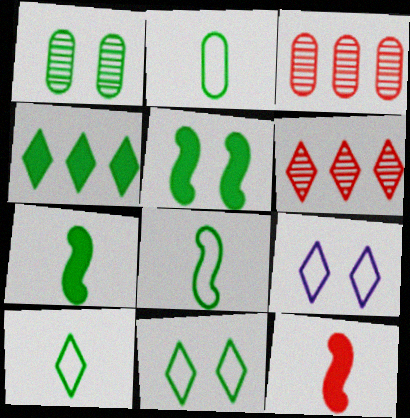[[1, 4, 8], 
[1, 5, 11], 
[2, 8, 10], 
[3, 7, 9]]